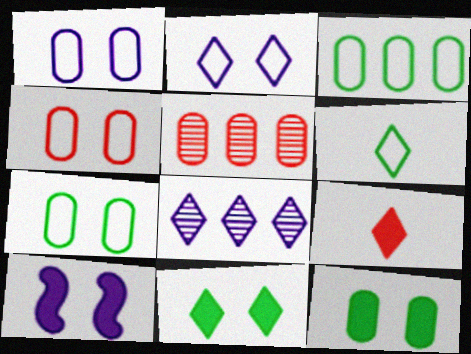[[1, 4, 7], 
[5, 6, 10]]